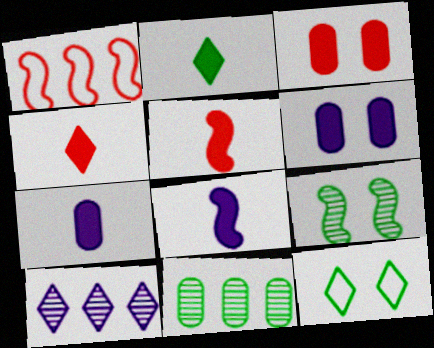[[1, 8, 9], 
[2, 5, 7], 
[4, 10, 12]]